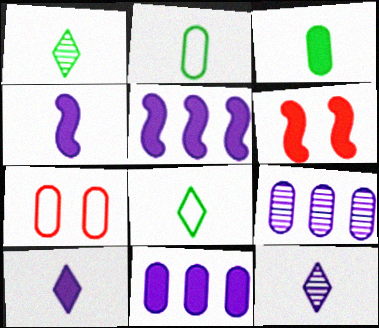[[1, 5, 7], 
[3, 7, 9], 
[6, 8, 9]]